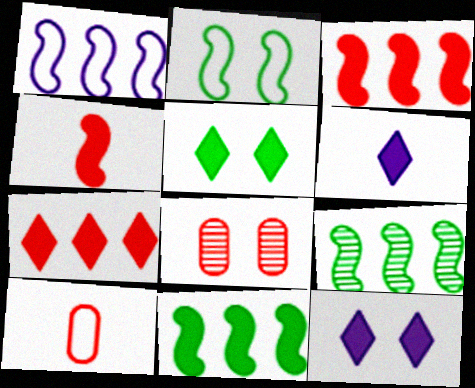[[1, 3, 9], 
[2, 8, 12], 
[5, 6, 7], 
[9, 10, 12]]